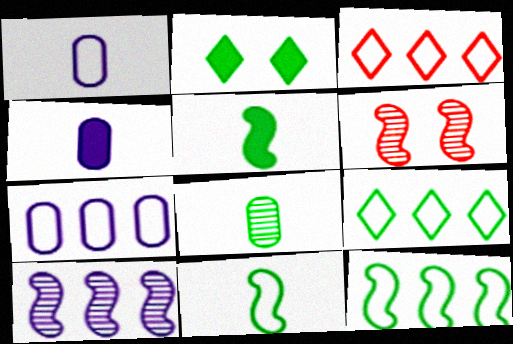[[2, 8, 12], 
[3, 7, 12], 
[4, 6, 9]]